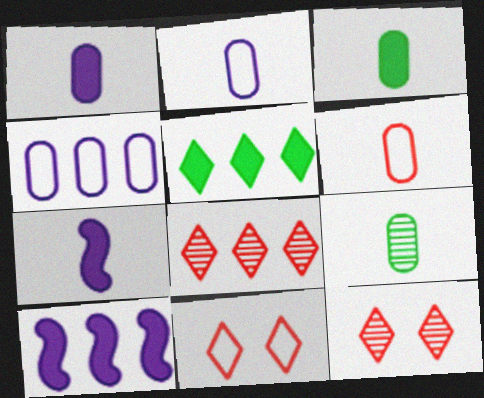[[1, 6, 9], 
[9, 10, 11]]